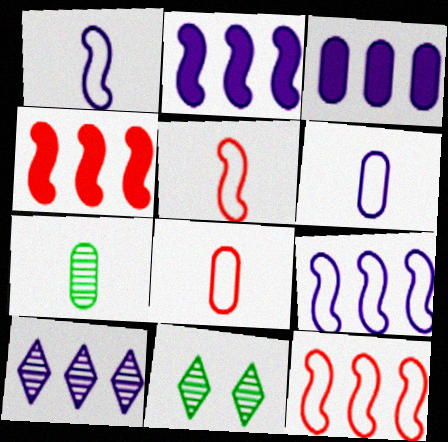[[2, 8, 11], 
[3, 5, 11], 
[3, 9, 10], 
[4, 6, 11]]